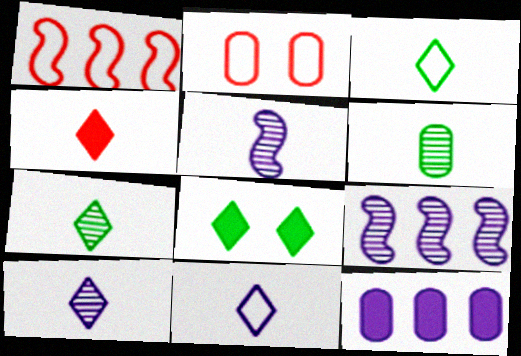[[2, 6, 12], 
[3, 4, 10], 
[4, 7, 11]]